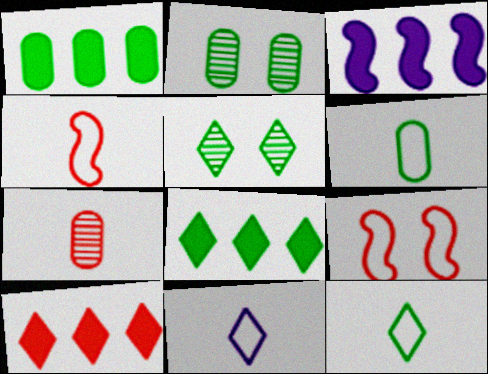[[1, 2, 6], 
[1, 3, 10], 
[4, 6, 11], 
[5, 8, 12], 
[5, 10, 11], 
[7, 9, 10]]